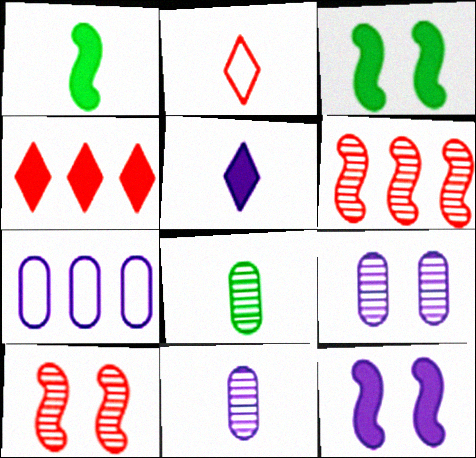[[1, 2, 11]]